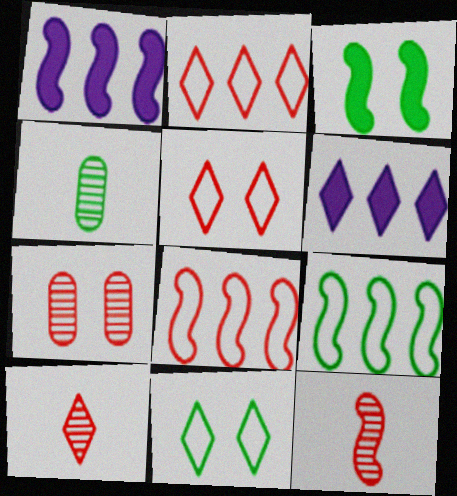[[1, 4, 5], 
[6, 10, 11]]